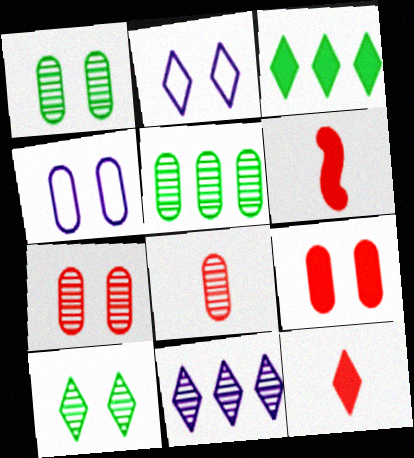[[1, 4, 9], 
[2, 5, 6]]